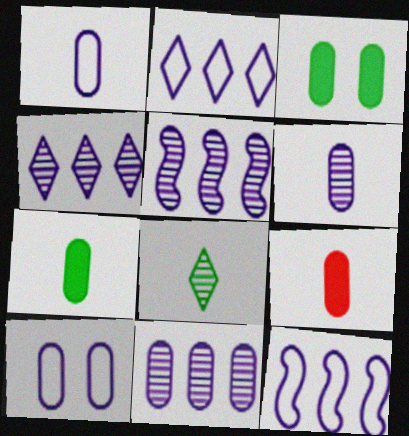[[4, 5, 11]]